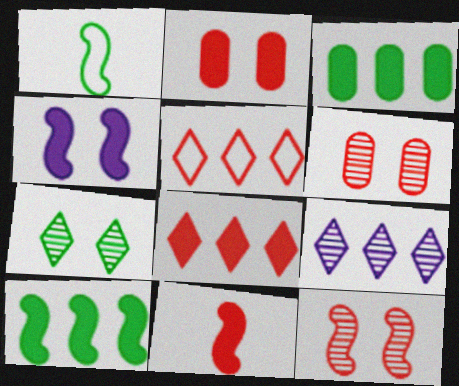[[1, 2, 9], 
[1, 3, 7], 
[2, 8, 11], 
[4, 10, 11], 
[5, 6, 11]]